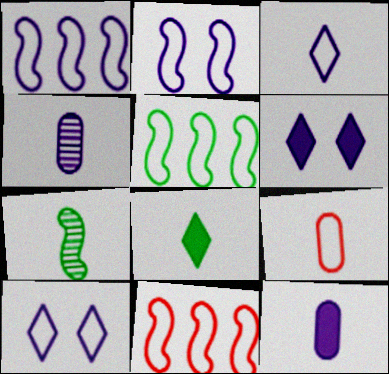[[1, 4, 6], 
[1, 5, 11], 
[5, 9, 10]]